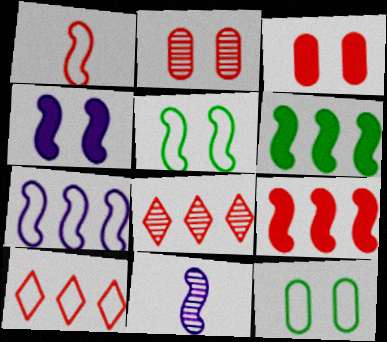[[1, 3, 8], 
[1, 5, 7], 
[4, 7, 11], 
[5, 9, 11]]